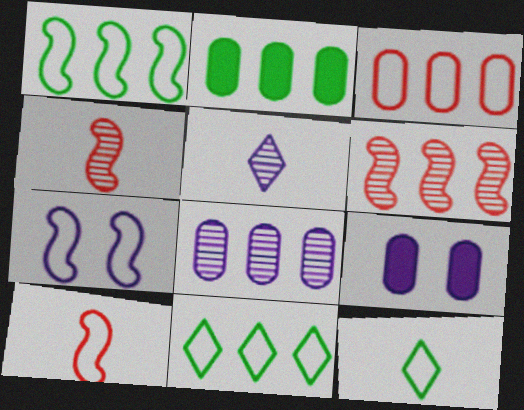[[1, 7, 10], 
[2, 3, 8], 
[3, 7, 12], 
[4, 9, 11], 
[6, 9, 12]]